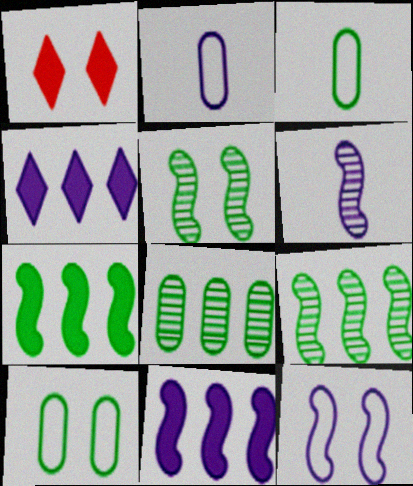[[1, 2, 9], 
[6, 11, 12]]